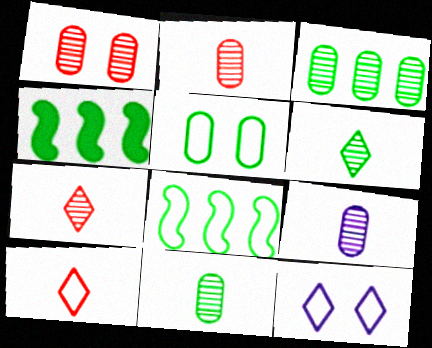[[1, 3, 9], 
[2, 4, 12], 
[2, 9, 11], 
[4, 5, 6]]